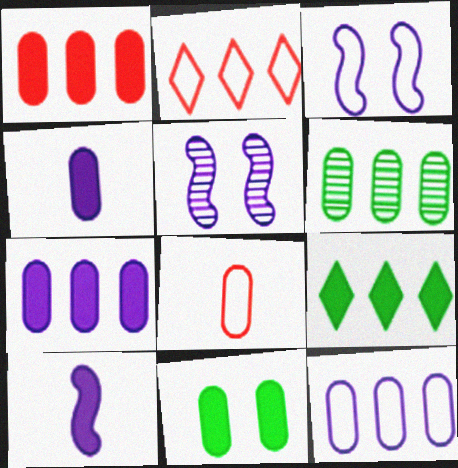[[1, 4, 11], 
[1, 6, 12], 
[5, 8, 9]]